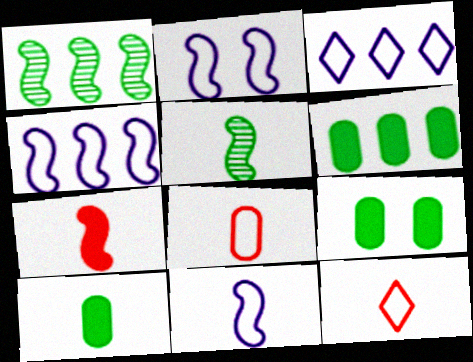[[1, 2, 7], 
[2, 4, 11], 
[5, 7, 11], 
[6, 9, 10]]